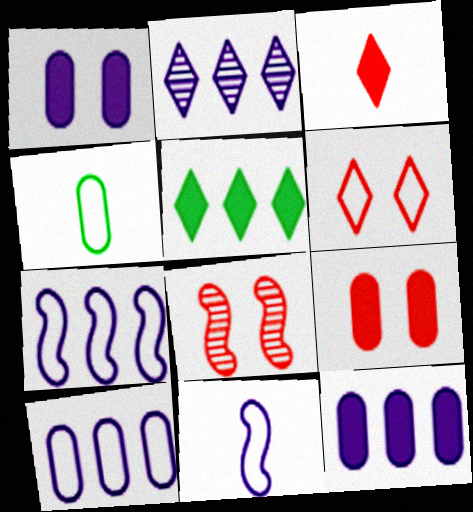[[1, 2, 11], 
[2, 7, 12], 
[4, 6, 7], 
[6, 8, 9]]